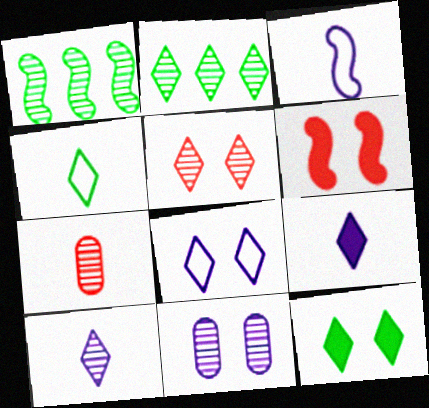[[1, 3, 6], 
[2, 4, 12], 
[2, 5, 10], 
[5, 8, 12]]